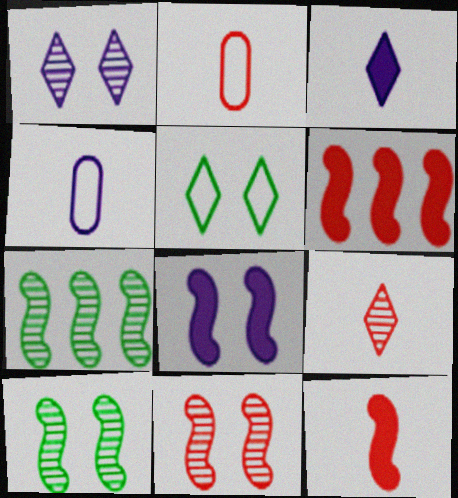[[2, 9, 12]]